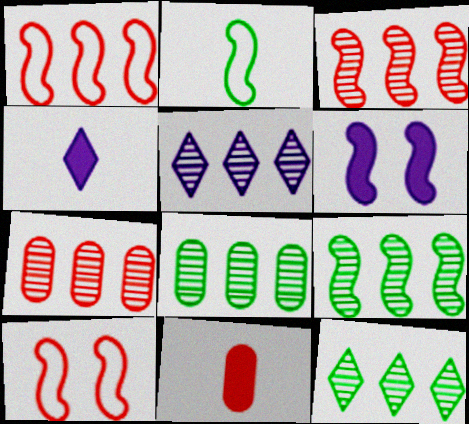[[2, 3, 6], 
[3, 5, 8], 
[4, 8, 10], 
[5, 7, 9], 
[8, 9, 12]]